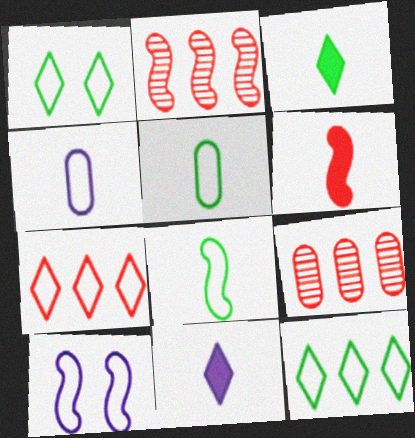[[3, 9, 10], 
[5, 7, 10]]